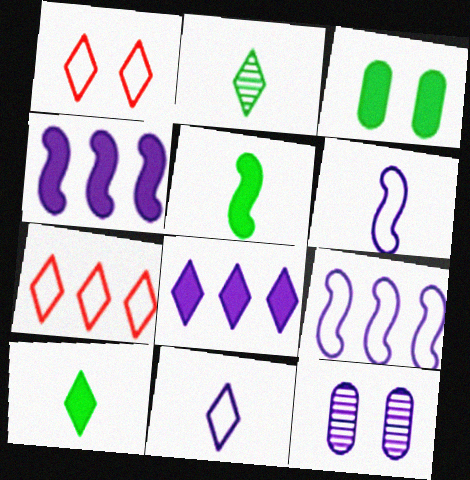[[1, 2, 8], 
[4, 11, 12], 
[5, 7, 12], 
[6, 8, 12]]